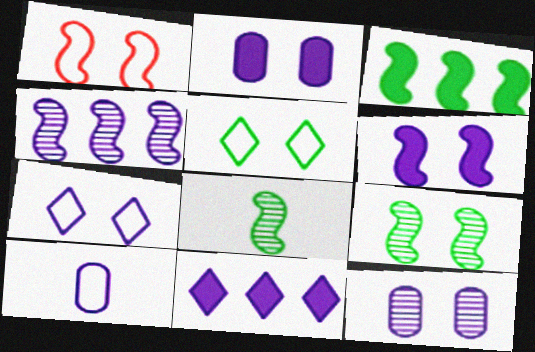[[1, 6, 9], 
[6, 7, 12]]